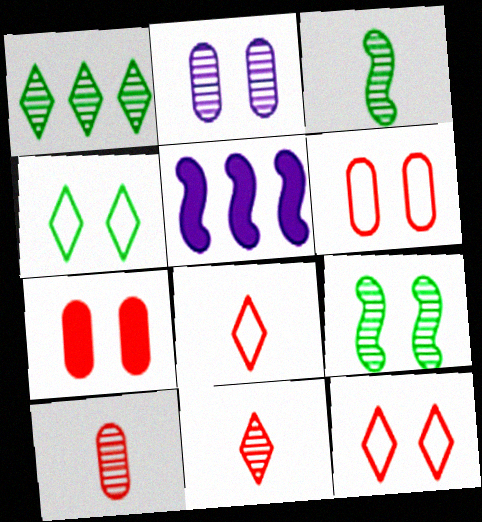[[4, 5, 10]]